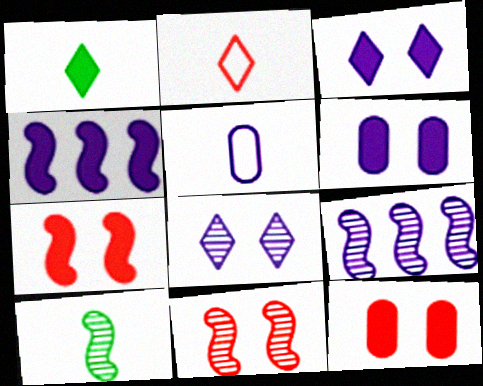[[1, 4, 12], 
[3, 5, 9], 
[4, 5, 8], 
[9, 10, 11]]